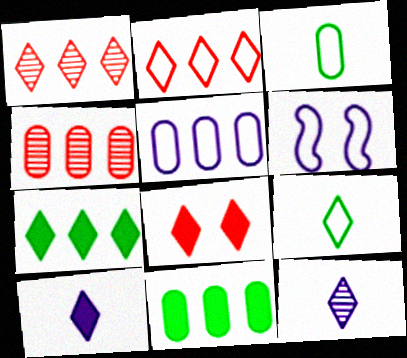[[2, 3, 6], 
[4, 5, 11], 
[7, 8, 10]]